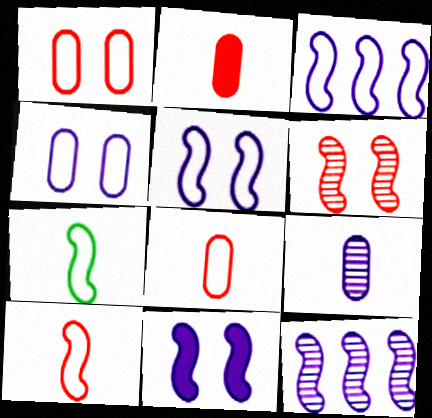[]